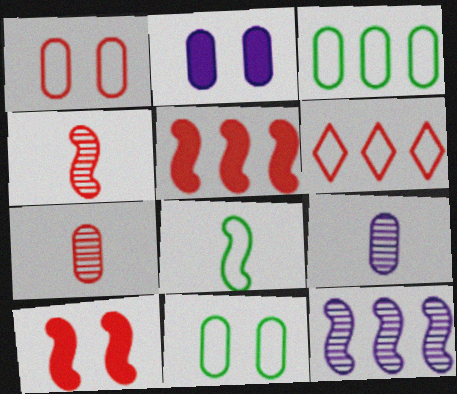[[2, 3, 7], 
[6, 7, 10], 
[8, 10, 12]]